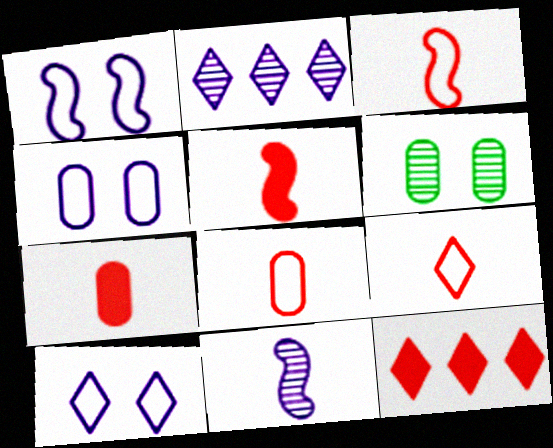[[1, 4, 10], 
[3, 8, 9]]